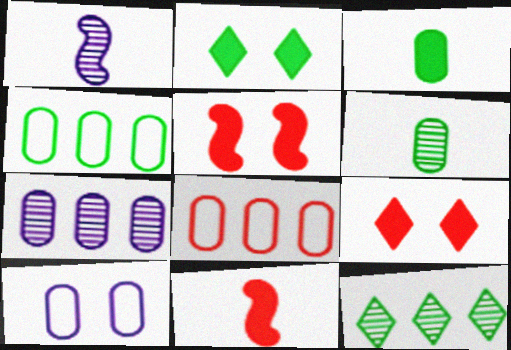[[1, 2, 8], 
[1, 4, 9], 
[10, 11, 12]]